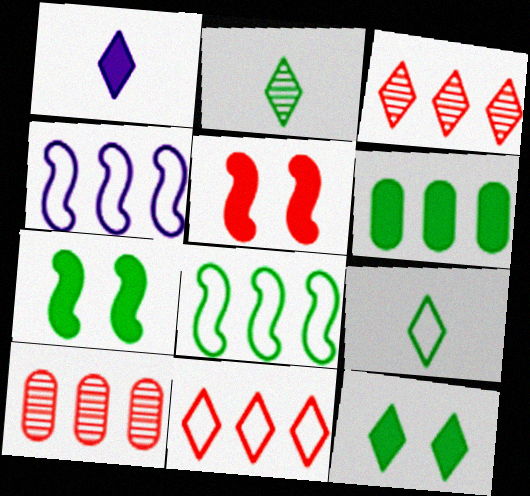[[1, 5, 6], 
[3, 4, 6]]